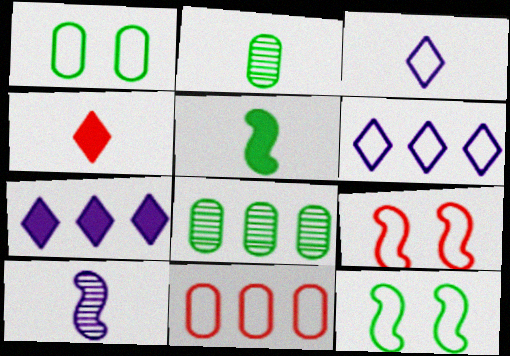[[2, 7, 9], 
[3, 11, 12]]